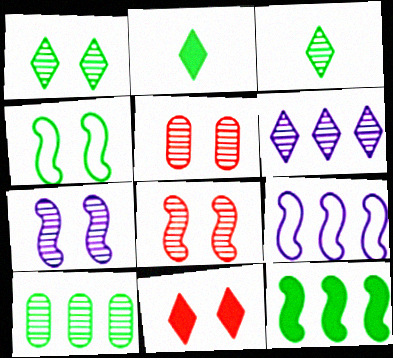[[1, 5, 7], 
[2, 4, 10], 
[2, 5, 9]]